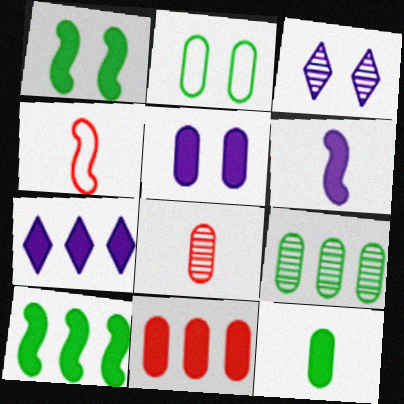[[2, 9, 12], 
[5, 6, 7], 
[5, 11, 12], 
[7, 10, 11]]